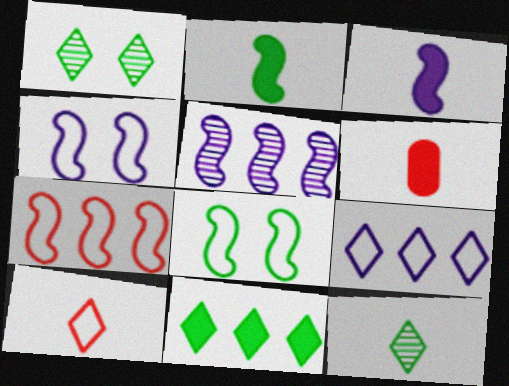[[3, 4, 5]]